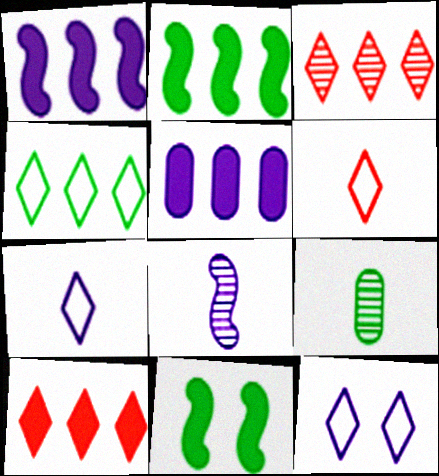[[2, 5, 10], 
[4, 6, 12], 
[4, 9, 11], 
[5, 8, 12]]